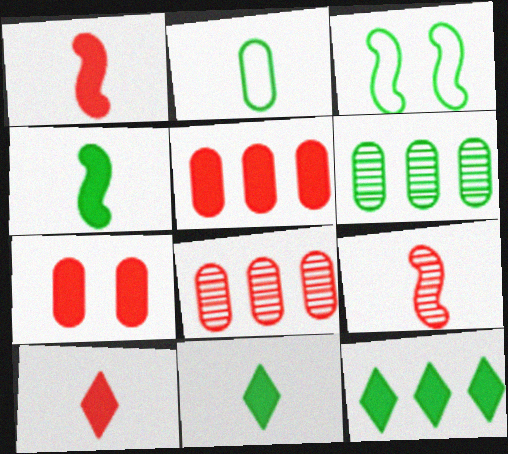[[3, 6, 11]]